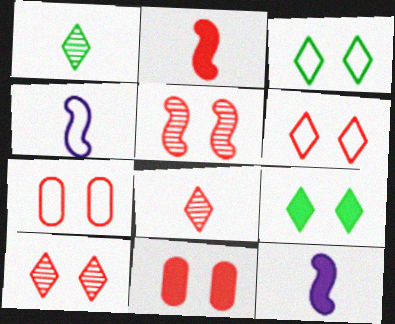[[5, 6, 11]]